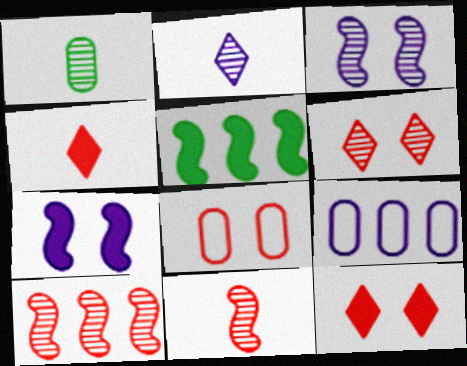[[1, 2, 11], 
[2, 5, 8], 
[2, 7, 9], 
[4, 8, 10]]